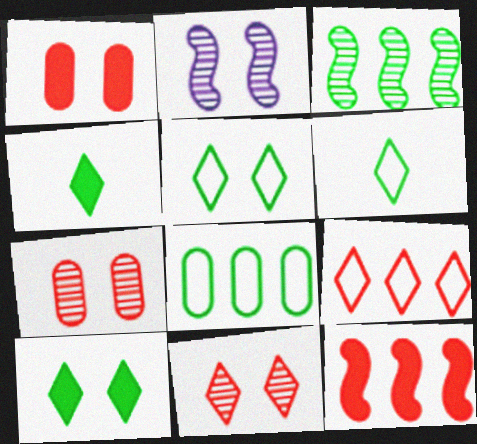[[1, 2, 5]]